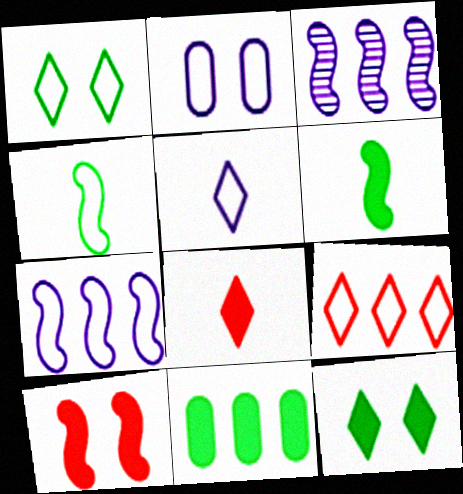[[1, 5, 9], 
[2, 4, 9], 
[2, 5, 7], 
[3, 4, 10], 
[3, 9, 11], 
[6, 11, 12]]